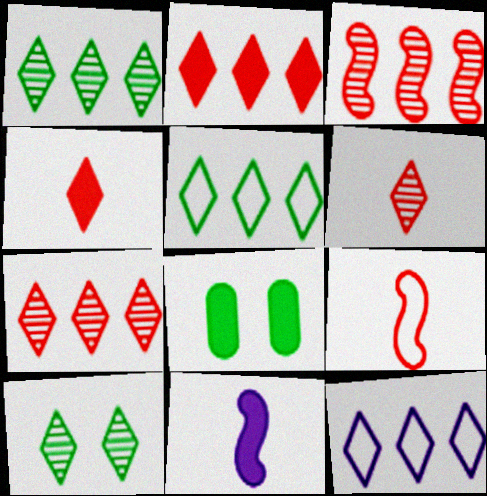[[1, 2, 12], 
[2, 8, 11], 
[4, 10, 12]]